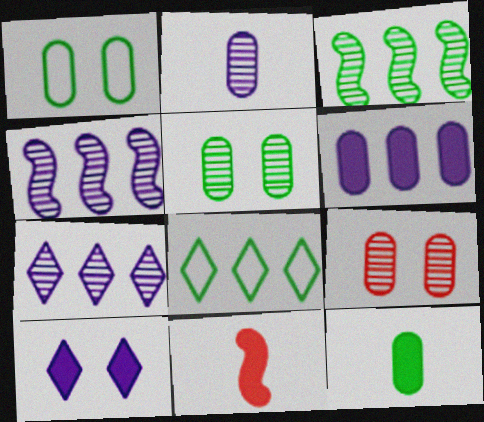[[1, 7, 11]]